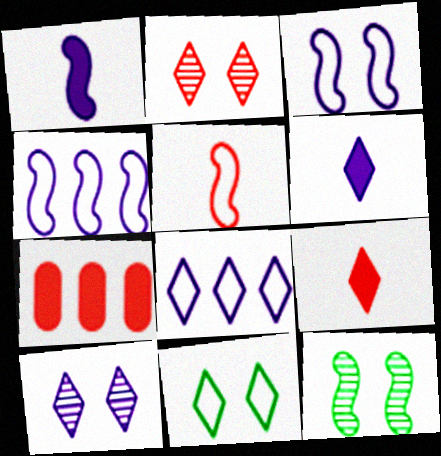[[2, 5, 7], 
[6, 8, 10]]